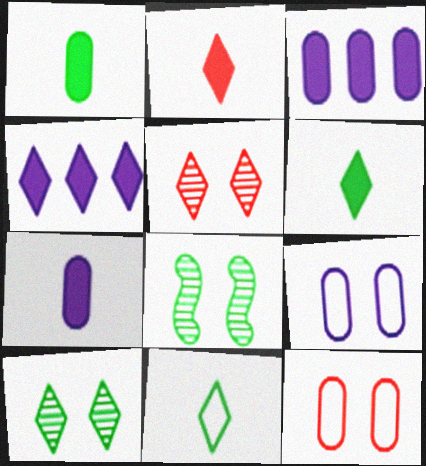[[4, 5, 11]]